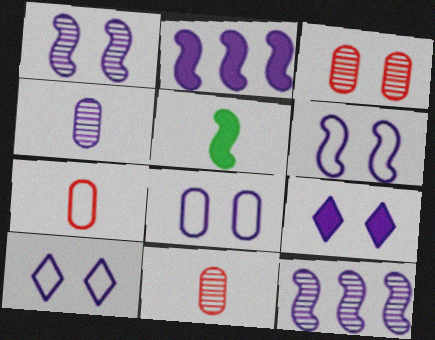[[1, 8, 9], 
[2, 4, 10], 
[6, 8, 10]]